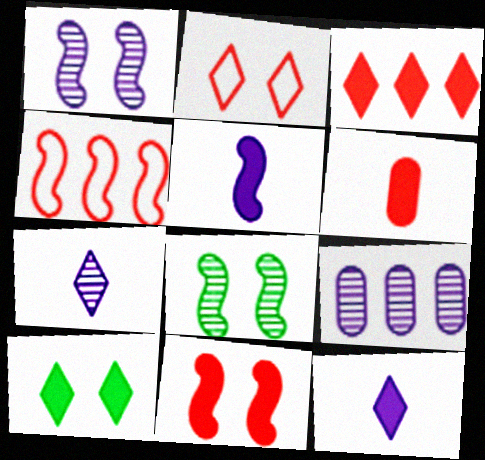[[1, 7, 9], 
[3, 6, 11], 
[3, 10, 12], 
[4, 5, 8]]